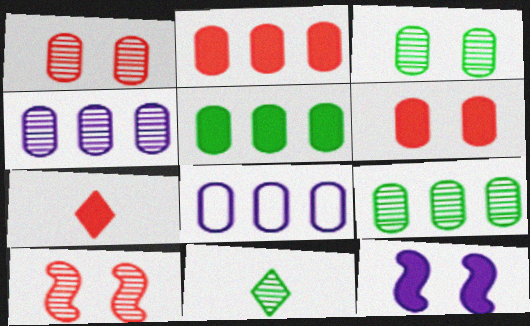[[2, 8, 9], 
[4, 10, 11], 
[5, 7, 12]]